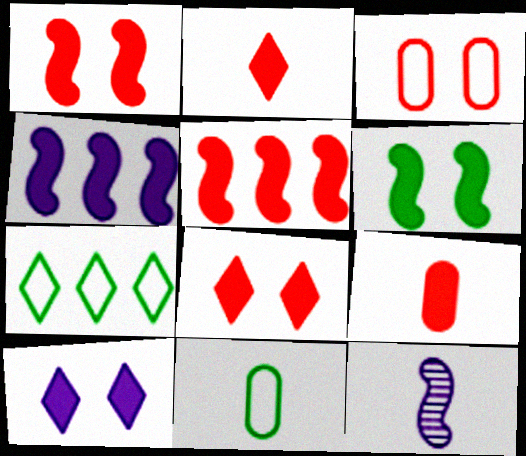[[2, 11, 12], 
[5, 8, 9]]